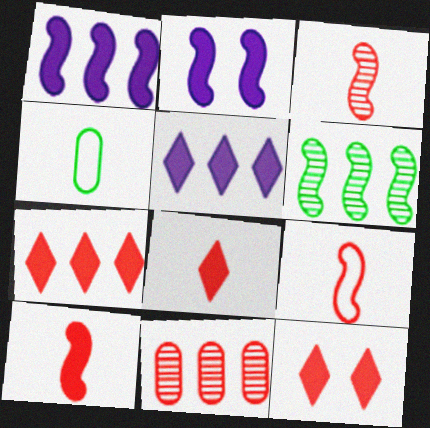[[2, 6, 9], 
[3, 9, 10], 
[7, 8, 12], 
[9, 11, 12]]